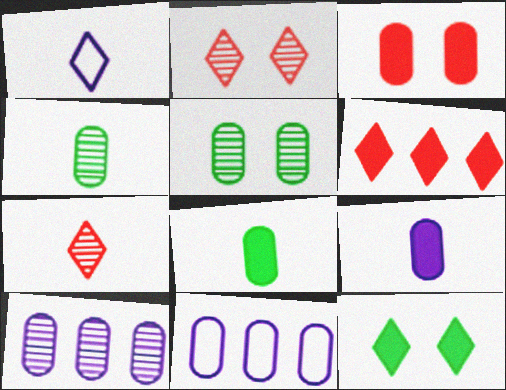[[3, 4, 11]]